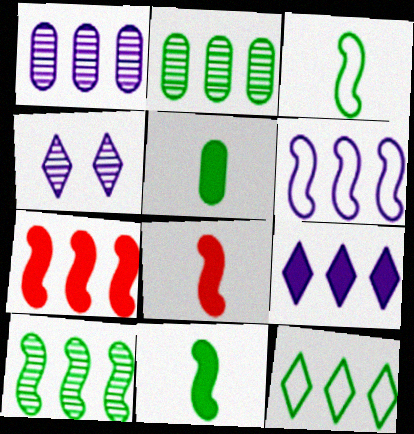[[1, 6, 9], 
[1, 7, 12], 
[6, 7, 10]]